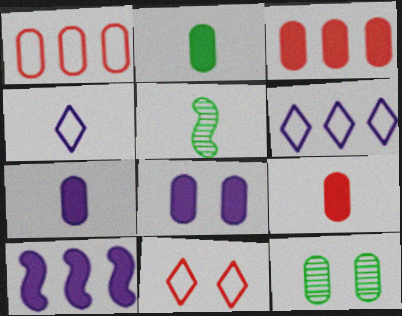[[1, 7, 12], 
[2, 3, 8], 
[2, 7, 9], 
[4, 5, 9]]